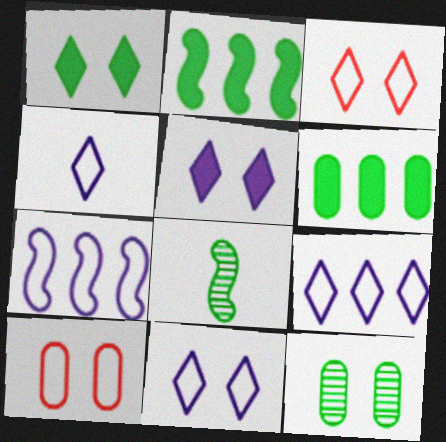[[4, 9, 11]]